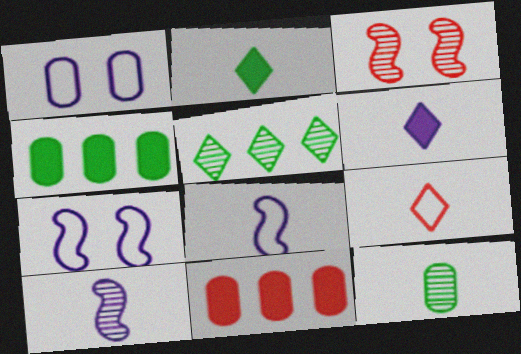[[1, 11, 12], 
[3, 9, 11]]